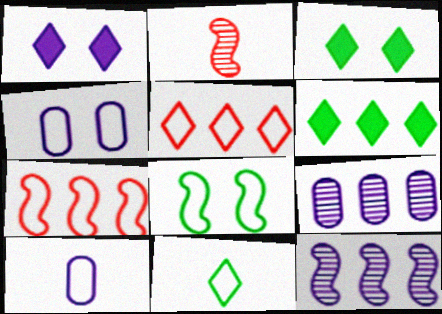[[1, 10, 12], 
[2, 4, 6], 
[4, 7, 11], 
[5, 8, 10], 
[6, 7, 9]]